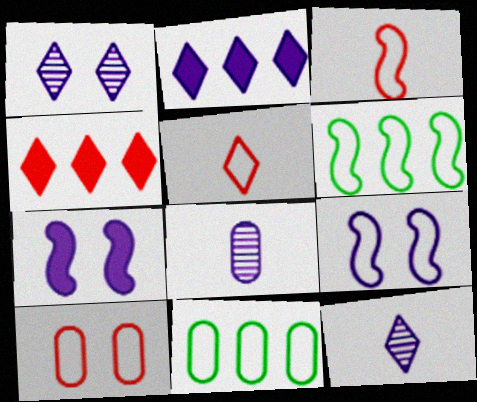[[2, 8, 9], 
[3, 6, 9], 
[5, 9, 11]]